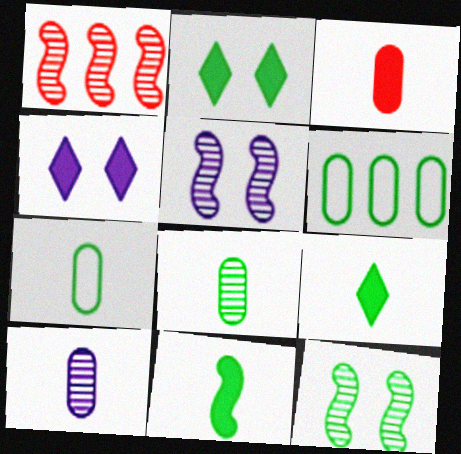[[1, 4, 7], 
[3, 7, 10], 
[6, 9, 12]]